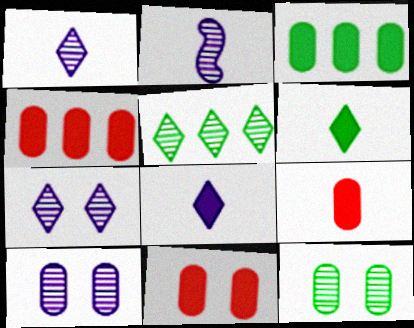[[4, 9, 11]]